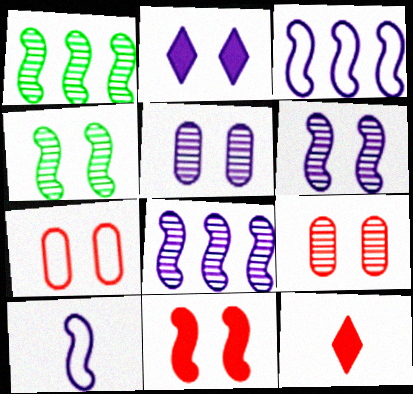[[1, 10, 11], 
[2, 4, 7]]